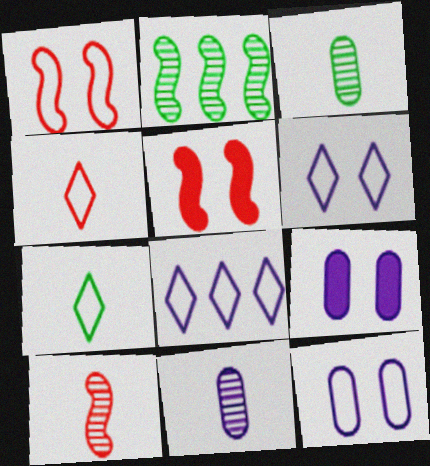[[2, 4, 9], 
[3, 5, 8]]